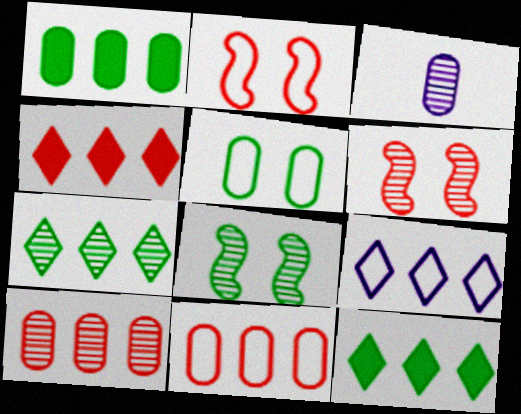[[2, 3, 12], 
[3, 6, 7], 
[4, 7, 9]]